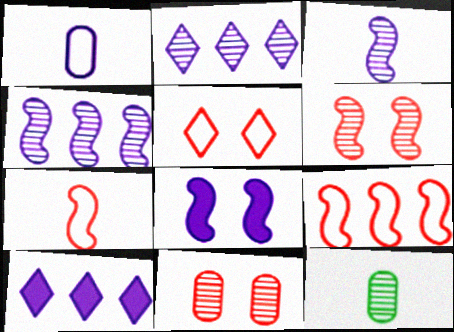[[1, 2, 8], 
[2, 6, 12]]